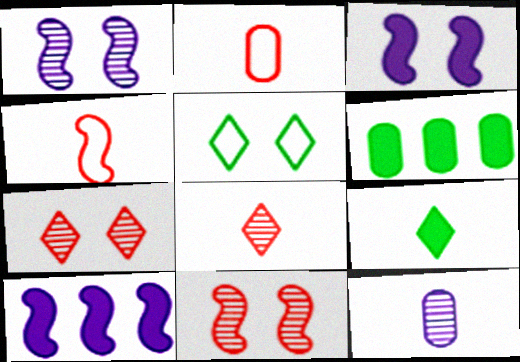[[4, 9, 12]]